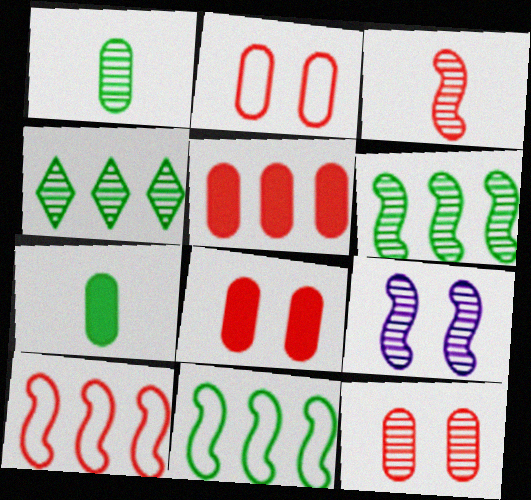[[2, 8, 12], 
[3, 6, 9]]